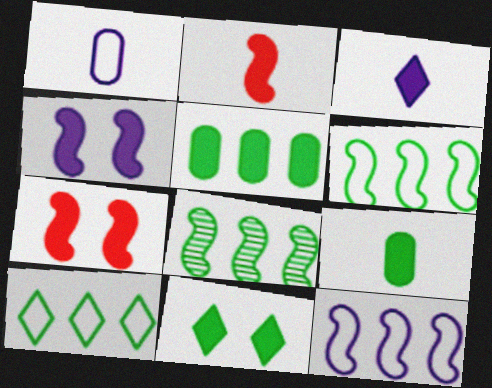[[2, 3, 9], 
[3, 5, 7], 
[5, 8, 10]]